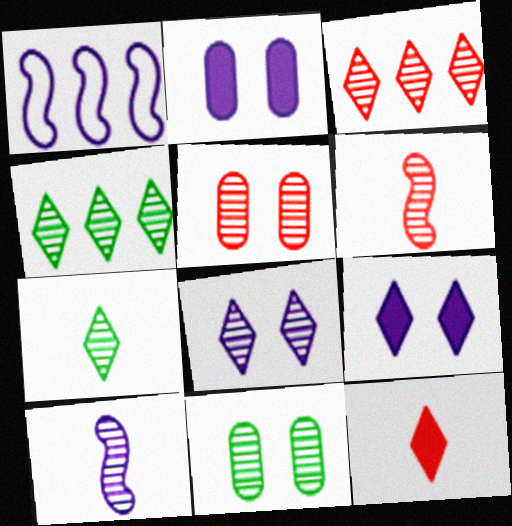[[1, 11, 12], 
[3, 5, 6], 
[3, 7, 8], 
[3, 10, 11], 
[4, 5, 10]]